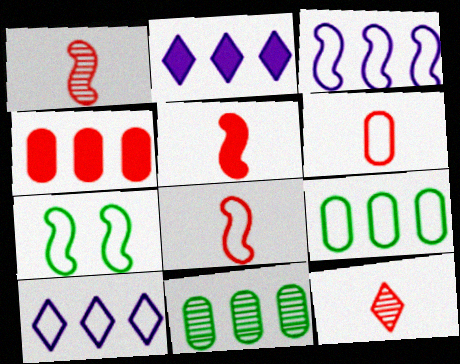[[1, 5, 8], 
[3, 7, 8], 
[5, 6, 12], 
[6, 7, 10]]